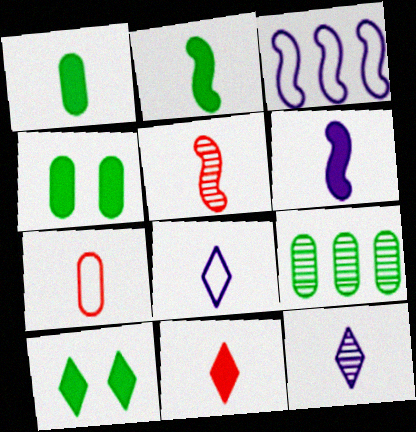[[1, 5, 8], 
[1, 6, 11], 
[2, 7, 12], 
[5, 7, 11]]